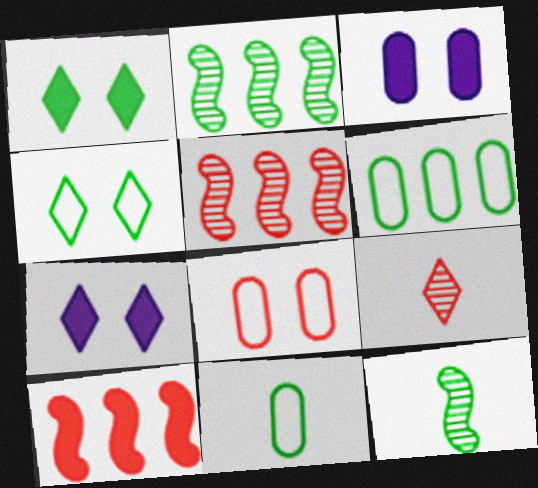[[1, 2, 11], 
[1, 6, 12], 
[5, 7, 11], 
[8, 9, 10]]